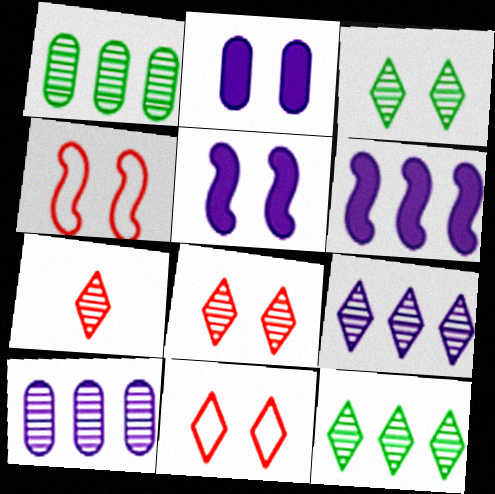[[2, 3, 4], 
[3, 7, 9]]